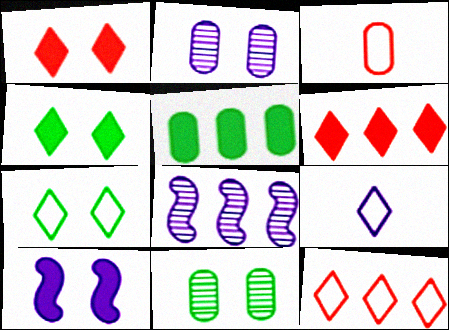[[2, 3, 5], 
[3, 4, 8], 
[5, 8, 12], 
[7, 9, 12]]